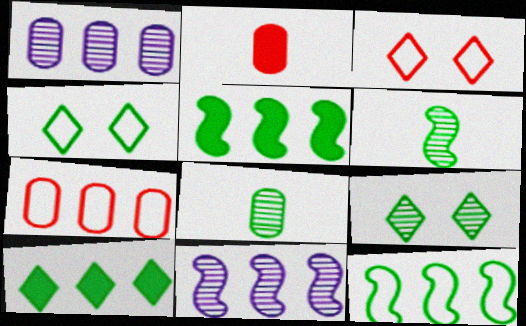[[2, 4, 11], 
[4, 5, 8], 
[7, 10, 11]]